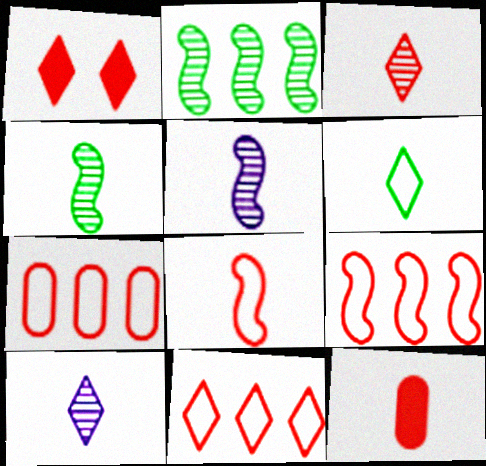[[1, 3, 11], 
[3, 8, 12], 
[5, 6, 12], 
[7, 9, 11]]